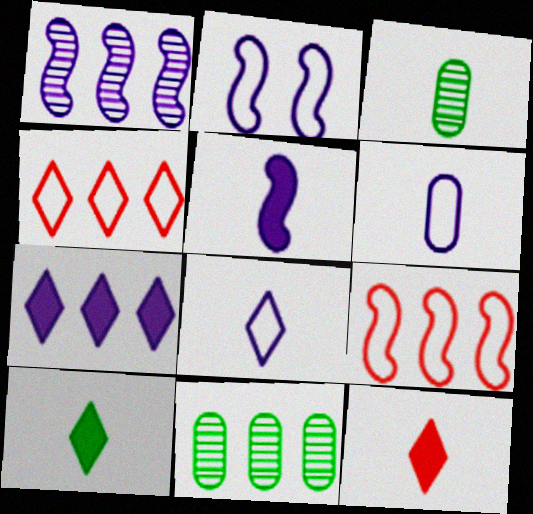[[1, 2, 5], 
[2, 11, 12], 
[7, 9, 11]]